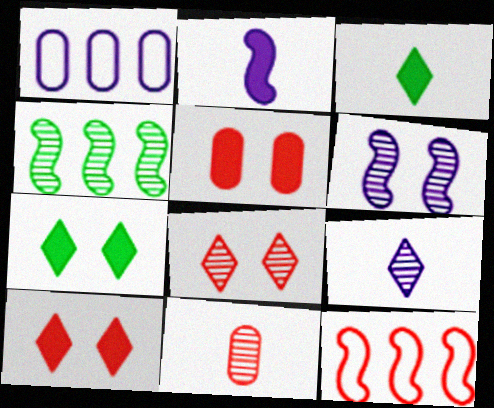[[10, 11, 12]]